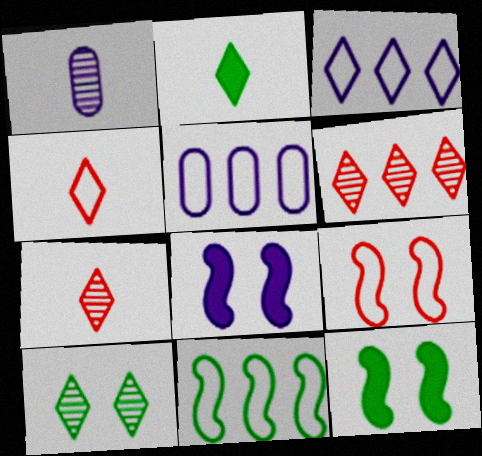[[1, 3, 8], 
[5, 7, 12]]